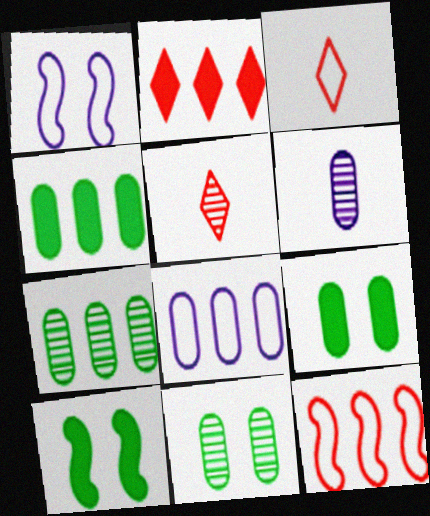[[1, 4, 5], 
[5, 8, 10]]